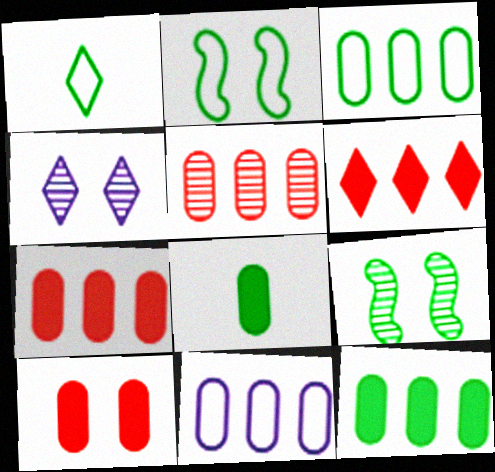[[1, 2, 3], 
[1, 4, 6], 
[1, 9, 12], 
[2, 4, 10], 
[5, 11, 12]]